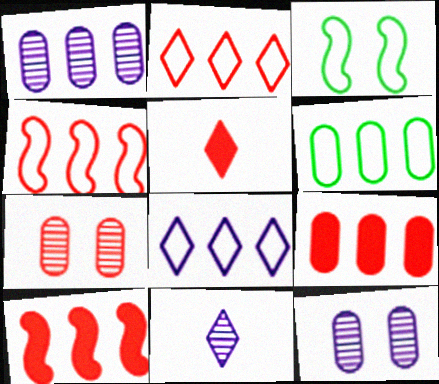[[1, 3, 5], 
[1, 6, 9], 
[3, 9, 11], 
[4, 5, 7], 
[4, 6, 8]]